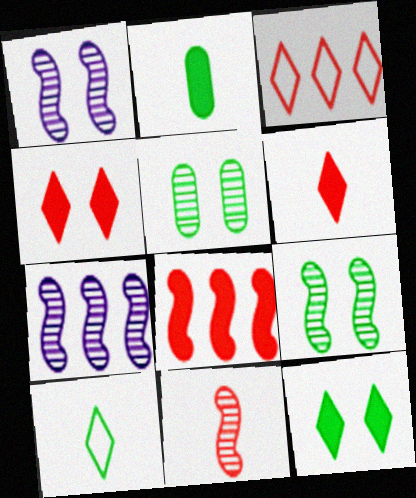[[1, 2, 3], 
[7, 9, 11]]